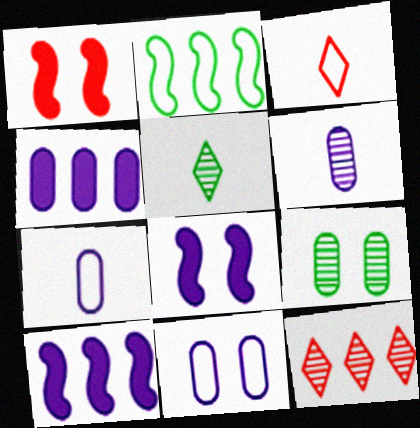[[2, 3, 11], 
[2, 4, 12], 
[3, 9, 10], 
[4, 6, 11]]